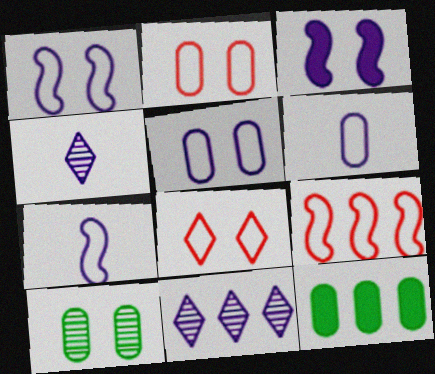[[3, 6, 11], 
[3, 8, 10], 
[9, 11, 12]]